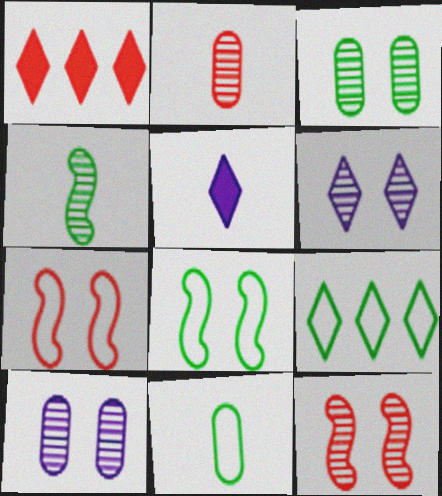[[1, 2, 7], 
[3, 6, 12], 
[8, 9, 11]]